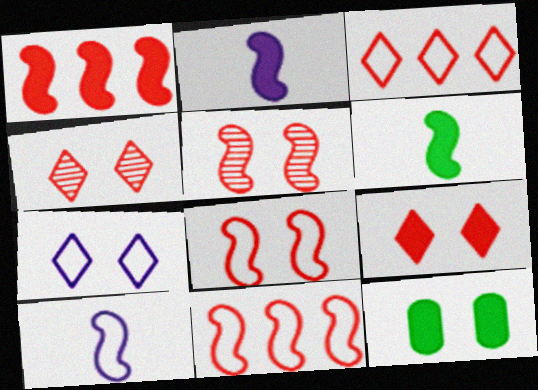[[5, 7, 12]]